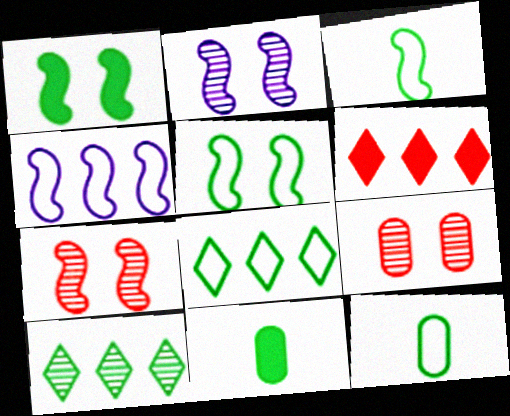[[1, 10, 12], 
[2, 6, 12], 
[5, 8, 12], 
[5, 10, 11]]